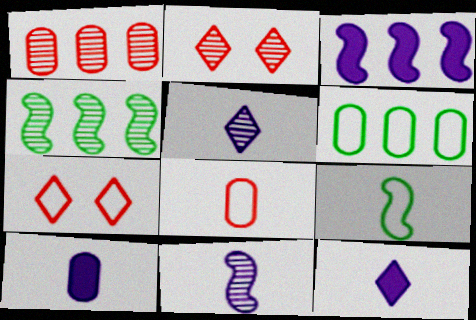[[4, 7, 10]]